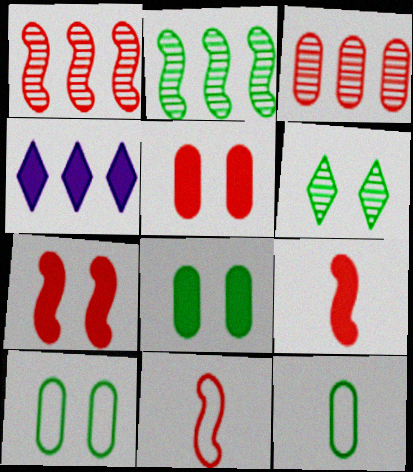[[1, 7, 11], 
[4, 8, 9]]